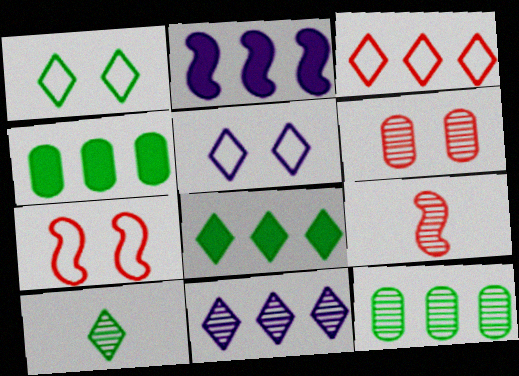[[1, 8, 10], 
[2, 3, 12], 
[3, 8, 11], 
[4, 5, 9]]